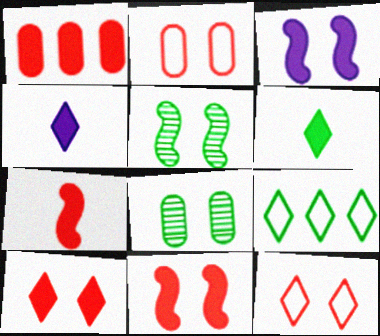[[1, 3, 6], 
[1, 7, 10], 
[3, 8, 12]]